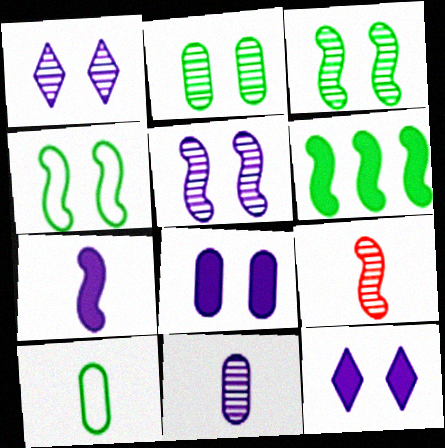[]